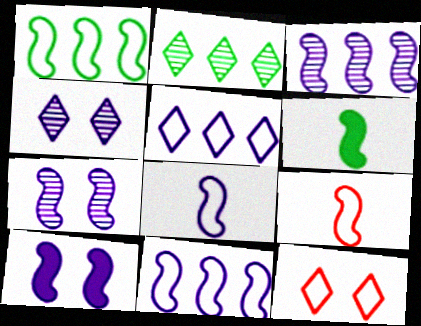[[3, 8, 10]]